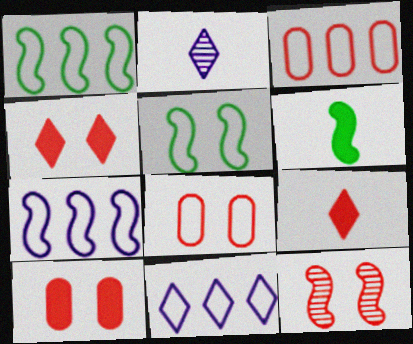[[1, 2, 10], 
[1, 3, 11], 
[3, 9, 12], 
[4, 8, 12], 
[6, 7, 12]]